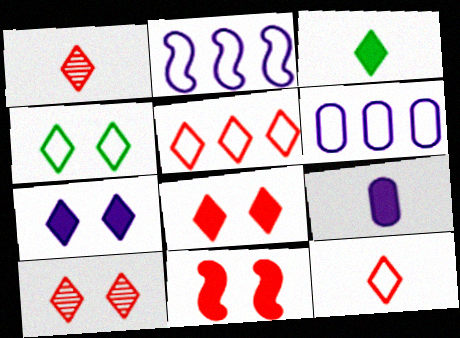[[1, 5, 8], 
[4, 7, 10]]